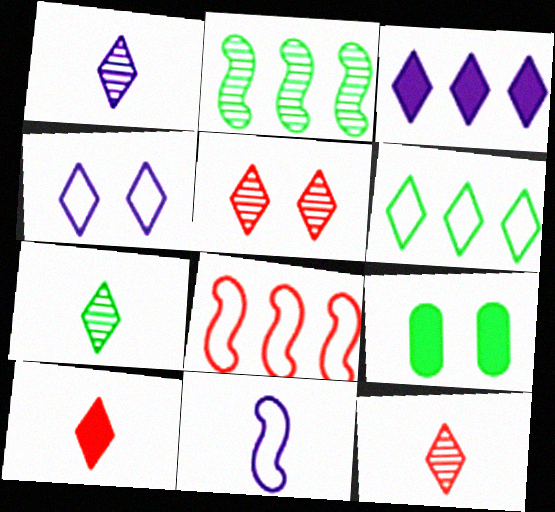[[1, 3, 4], 
[1, 7, 12], 
[1, 8, 9]]